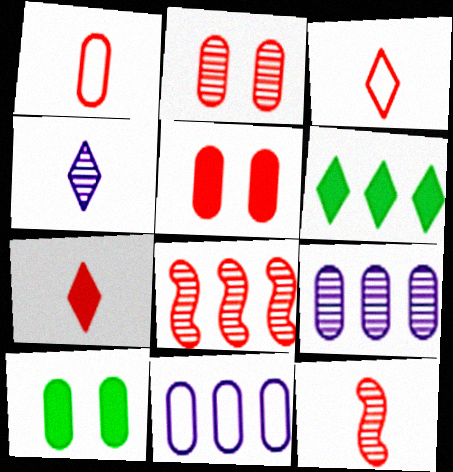[[1, 7, 12], 
[1, 9, 10], 
[3, 5, 8], 
[6, 8, 11]]